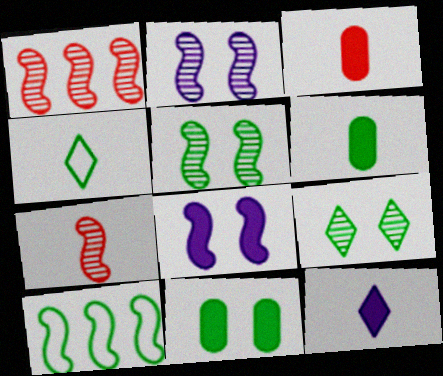[[6, 9, 10], 
[7, 8, 10]]